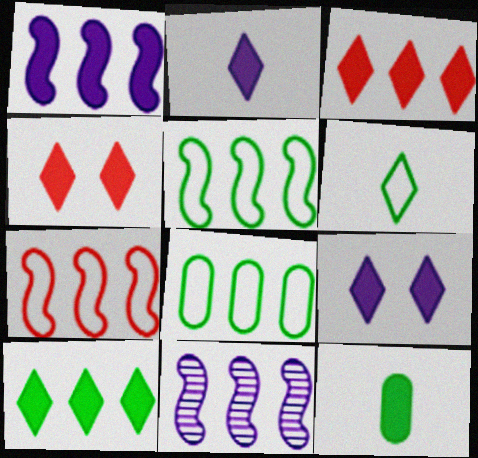[[1, 4, 12], 
[2, 4, 10], 
[3, 8, 11]]